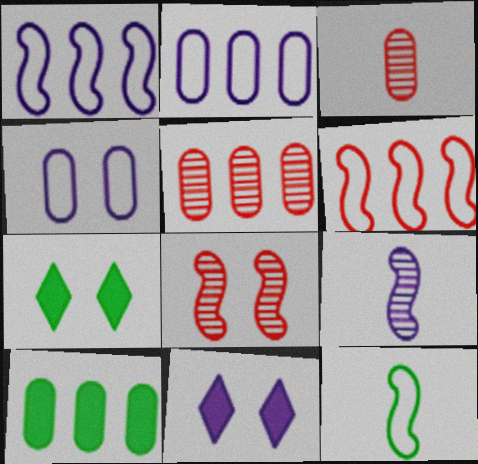[[1, 3, 7], 
[2, 5, 10], 
[2, 9, 11], 
[3, 4, 10], 
[4, 7, 8], 
[5, 11, 12]]